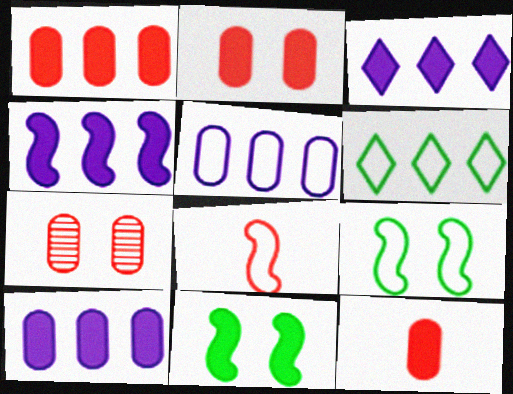[[1, 2, 12], 
[3, 4, 10], 
[3, 11, 12]]